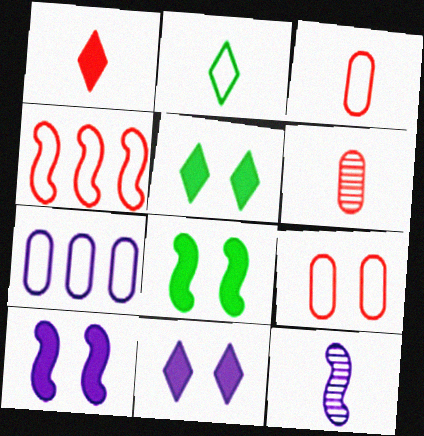[[4, 8, 12], 
[7, 11, 12]]